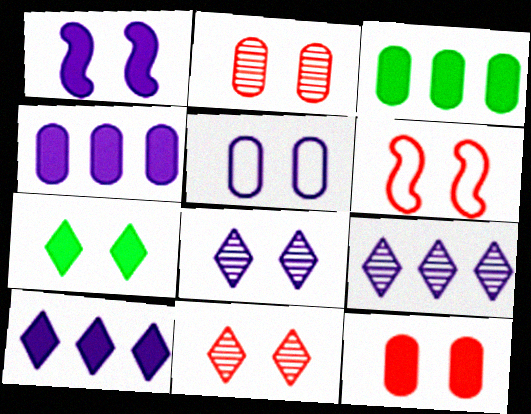[[1, 5, 8], 
[1, 7, 12], 
[6, 11, 12]]